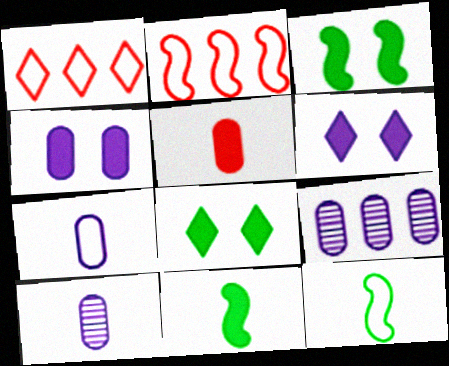[[1, 3, 10], 
[2, 8, 10], 
[4, 7, 9]]